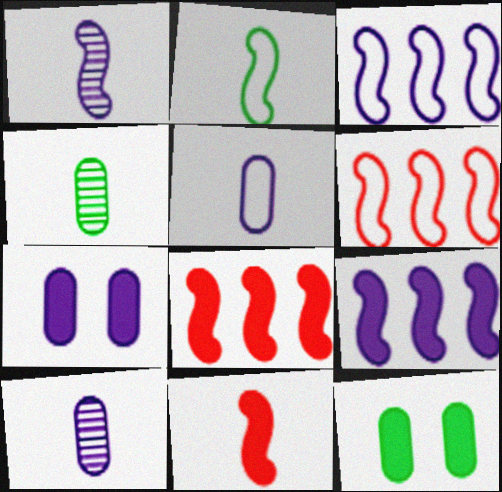[[1, 2, 11]]